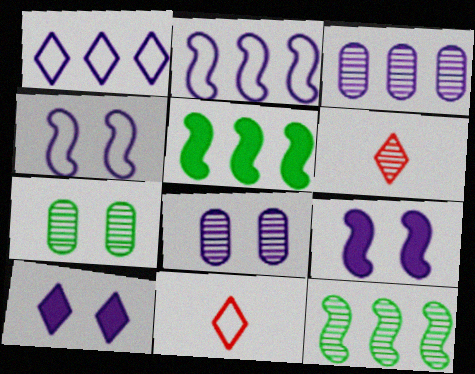[[4, 8, 10], 
[5, 8, 11], 
[6, 8, 12]]